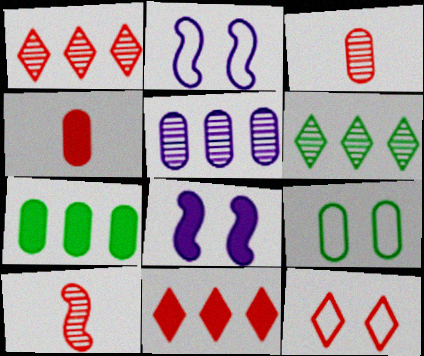[[2, 4, 6], 
[2, 9, 12], 
[4, 5, 9]]